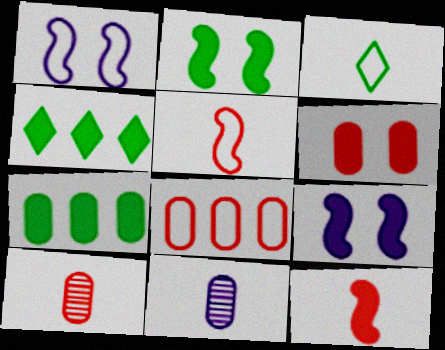[[1, 3, 8], 
[1, 4, 10], 
[3, 11, 12], 
[6, 8, 10]]